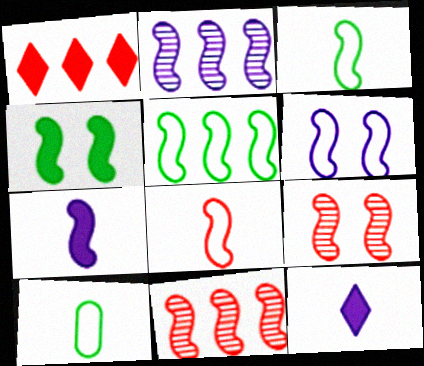[[2, 4, 8], 
[2, 6, 7], 
[4, 6, 9], 
[5, 6, 8], 
[5, 7, 9]]